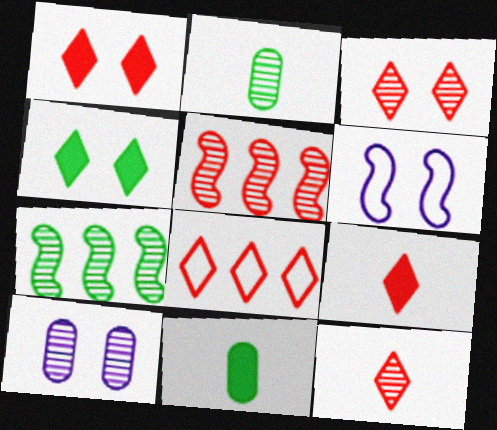[[1, 8, 12], 
[3, 8, 9], 
[7, 10, 12]]